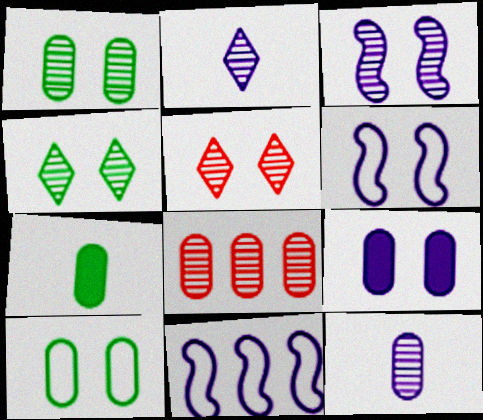[[1, 3, 5], 
[1, 8, 12], 
[2, 9, 11], 
[5, 7, 11]]